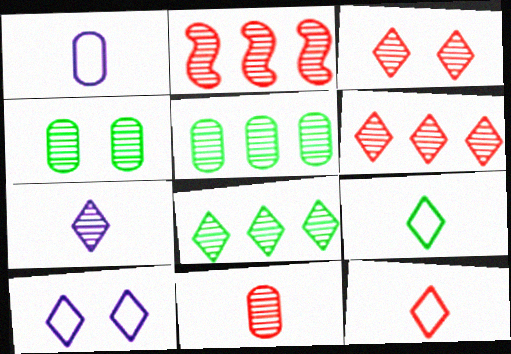[[2, 3, 11], 
[2, 4, 7], 
[3, 7, 8]]